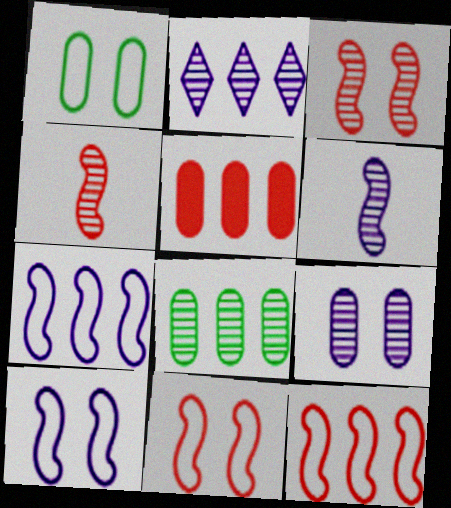[[2, 6, 9]]